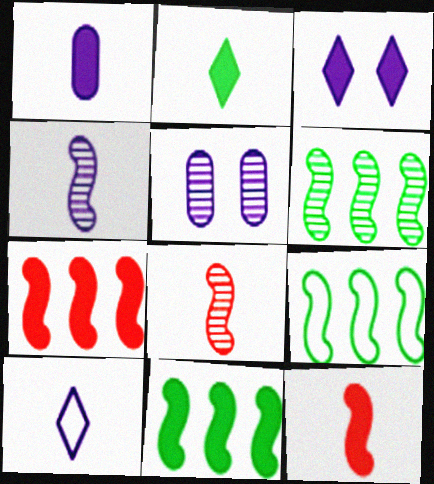[[1, 2, 12], 
[1, 4, 10], 
[6, 9, 11]]